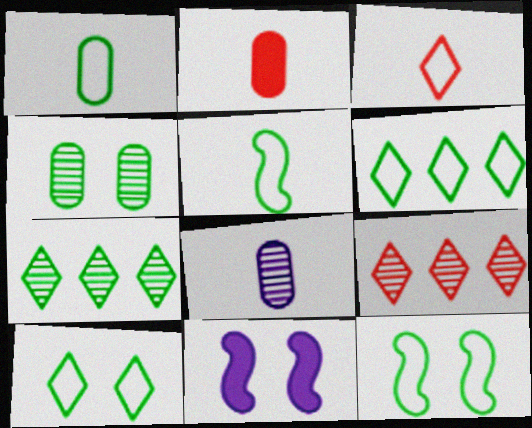[[1, 2, 8], 
[1, 6, 12], 
[1, 9, 11]]